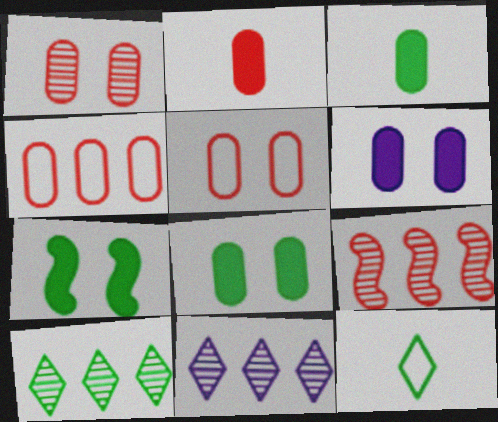[[1, 2, 4], 
[6, 9, 12]]